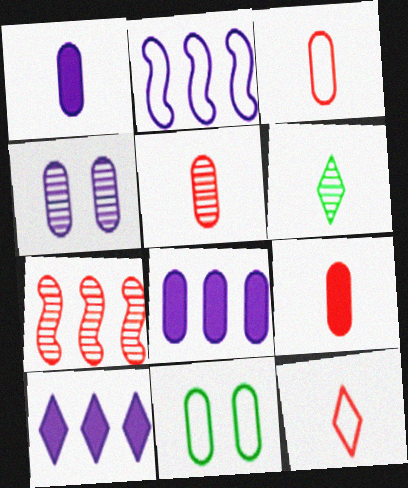[[2, 11, 12], 
[3, 5, 9], 
[4, 6, 7], 
[5, 8, 11]]